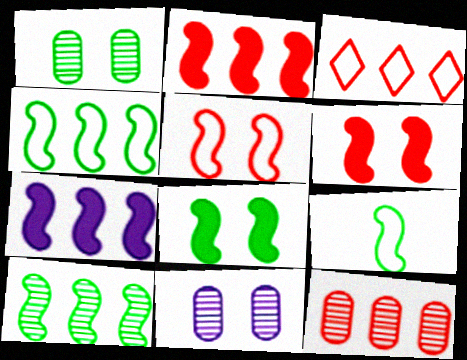[[2, 3, 12], 
[8, 9, 10]]